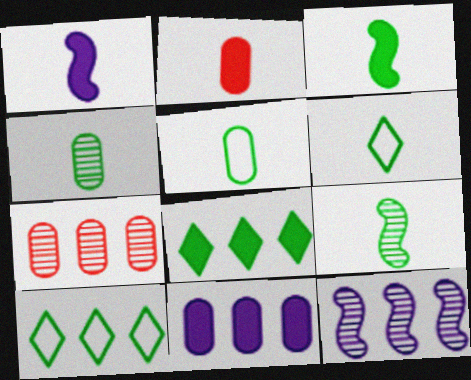[[3, 4, 6]]